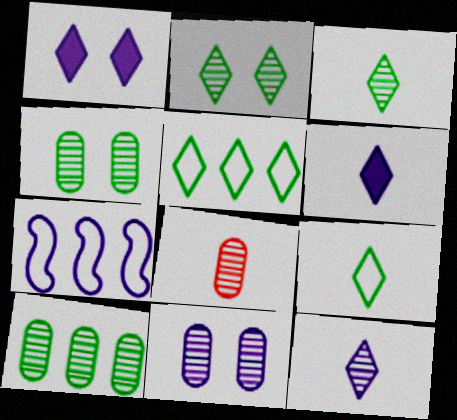[[6, 7, 11], 
[8, 10, 11]]